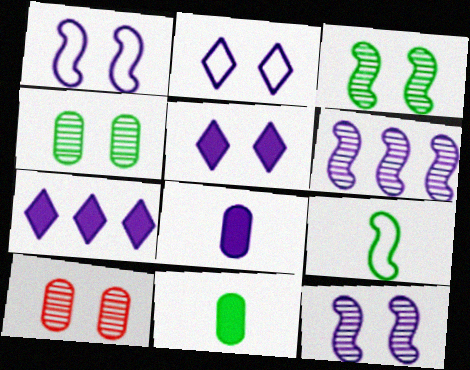[[2, 6, 8], 
[7, 9, 10]]